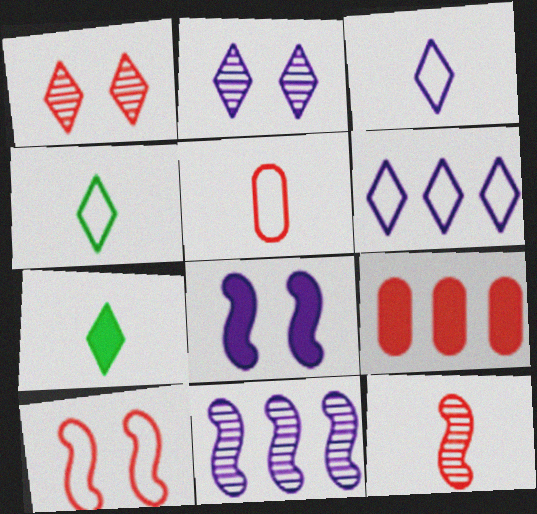[[1, 6, 7], 
[7, 8, 9]]